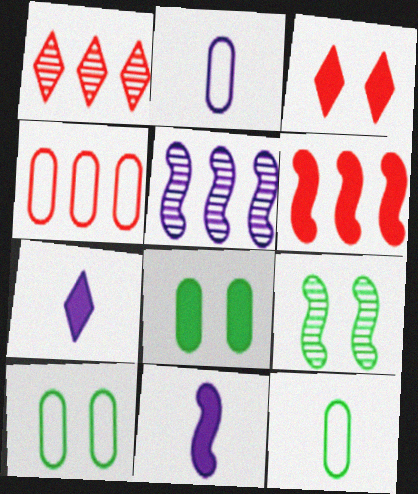[[1, 4, 6], 
[1, 10, 11], 
[2, 4, 10], 
[3, 5, 12], 
[4, 7, 9], 
[6, 7, 8]]